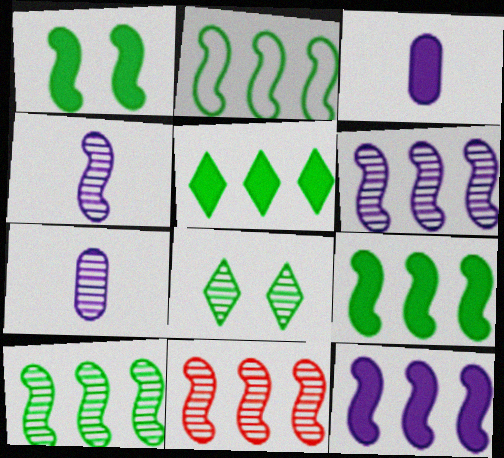[[2, 9, 10], 
[2, 11, 12], 
[6, 10, 11], 
[7, 8, 11]]